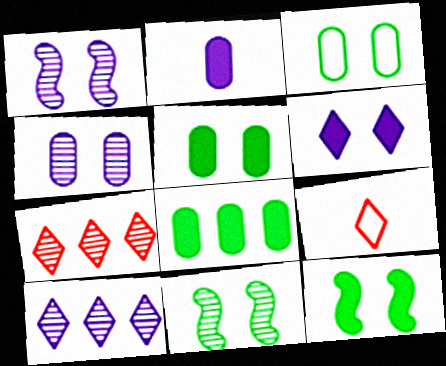[[1, 8, 9]]